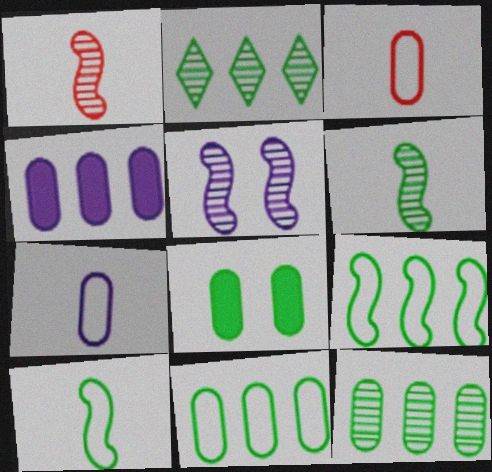[[2, 8, 10]]